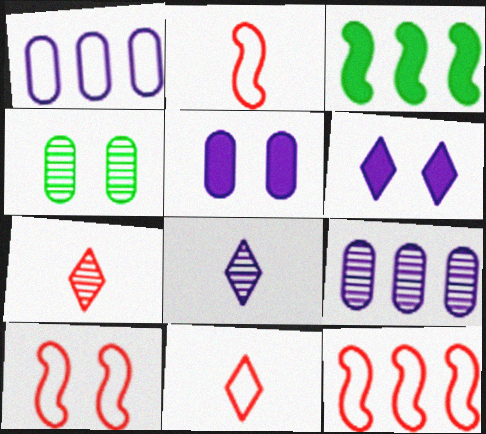[[2, 10, 12], 
[4, 6, 10]]